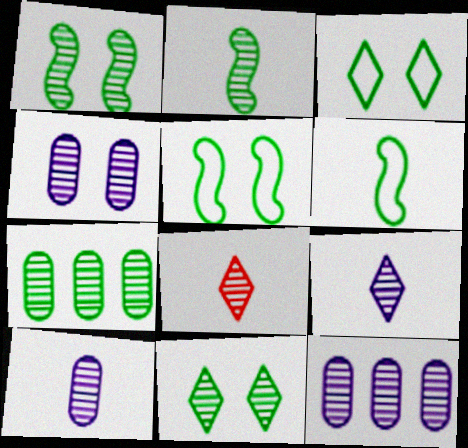[[1, 8, 12], 
[2, 7, 11], 
[2, 8, 10], 
[4, 10, 12]]